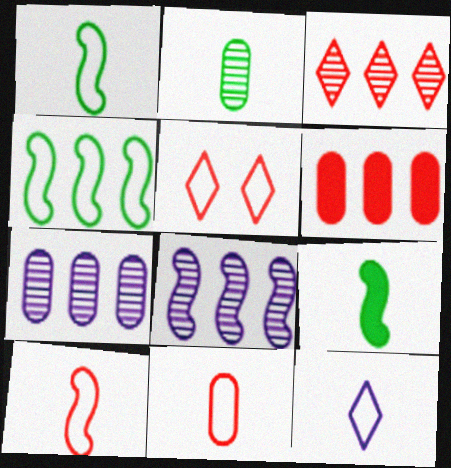[[1, 11, 12], 
[5, 7, 9]]